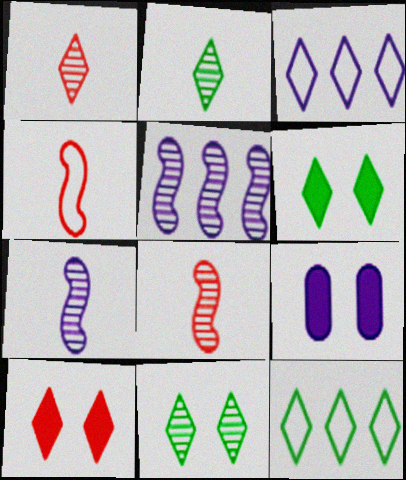[[1, 3, 6], 
[2, 3, 10], 
[2, 6, 12], 
[3, 7, 9], 
[8, 9, 12]]